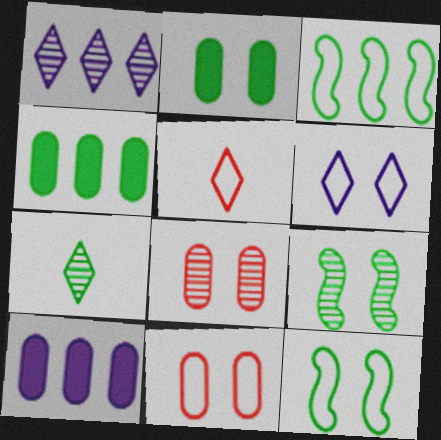[[2, 3, 7], 
[4, 7, 12], 
[5, 9, 10], 
[6, 11, 12]]